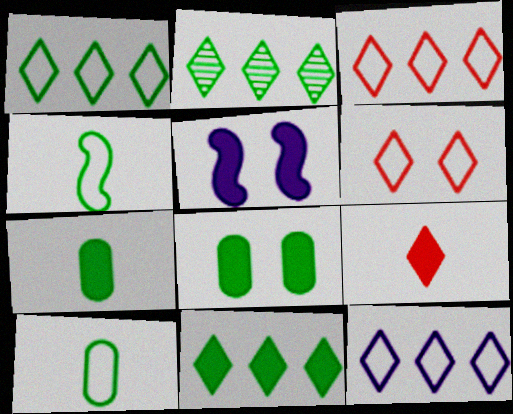[[1, 2, 11], 
[1, 3, 12], 
[2, 4, 8]]